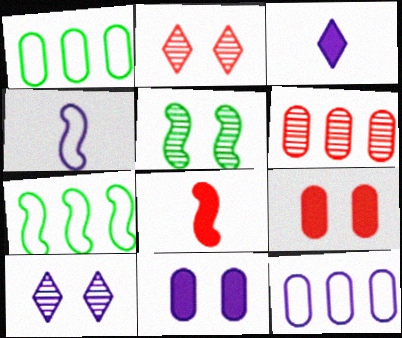[[1, 8, 10]]